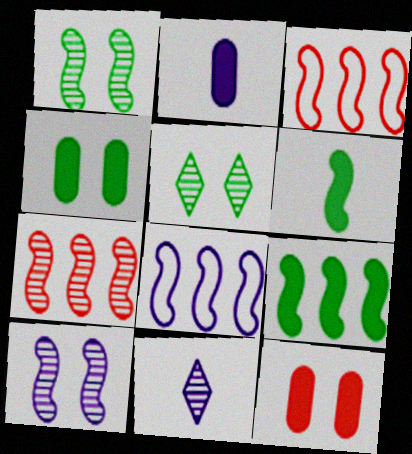[[2, 3, 5], 
[3, 4, 11], 
[3, 6, 10], 
[7, 8, 9]]